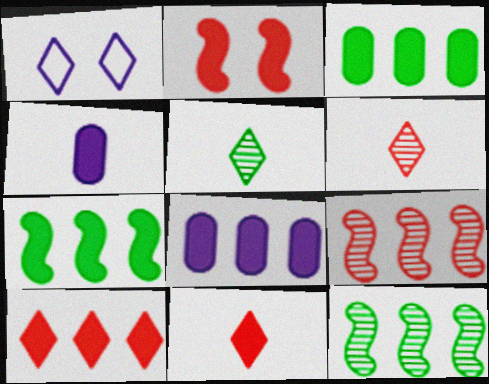[[1, 5, 10], 
[7, 8, 10]]